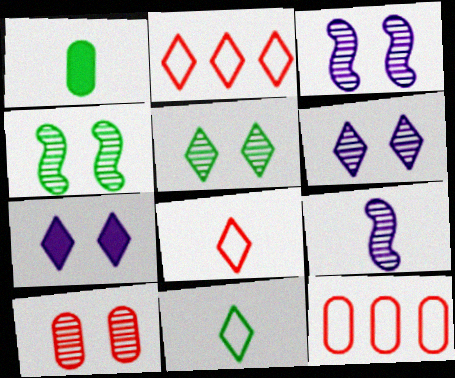[[1, 2, 3], 
[1, 8, 9], 
[3, 5, 10], 
[4, 6, 10]]